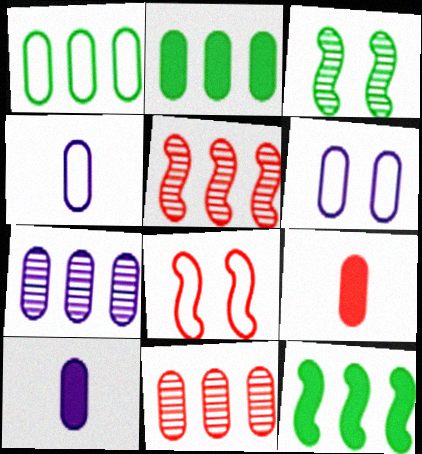[[6, 7, 10]]